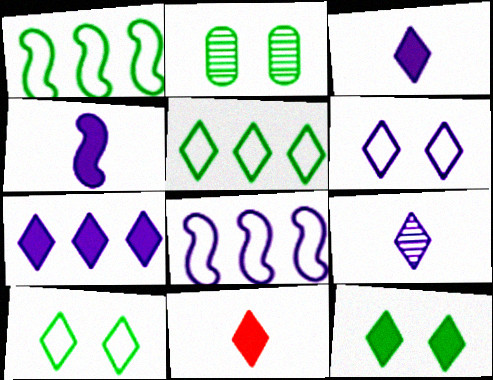[[2, 8, 11], 
[6, 7, 9], 
[7, 11, 12]]